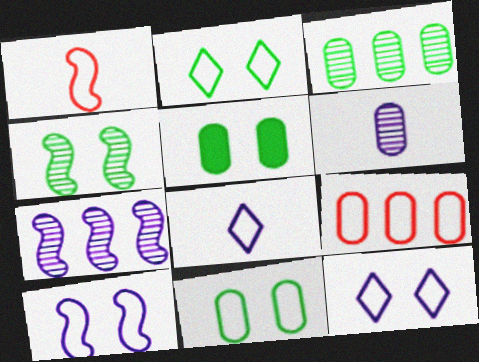[[2, 4, 5], 
[5, 6, 9]]